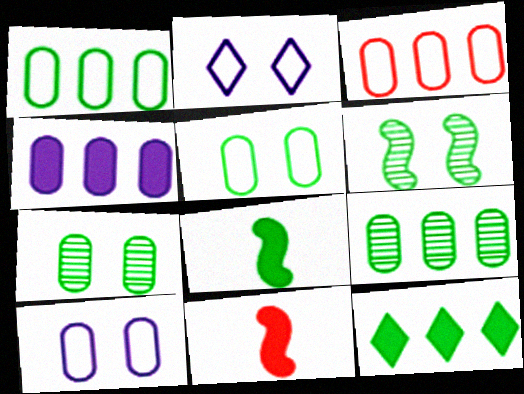[[2, 9, 11], 
[3, 4, 9]]